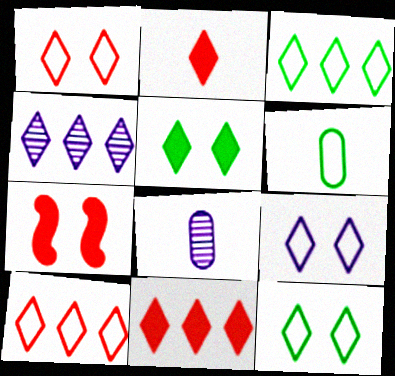[[1, 9, 12], 
[2, 4, 12], 
[3, 4, 11], 
[3, 7, 8], 
[4, 6, 7]]